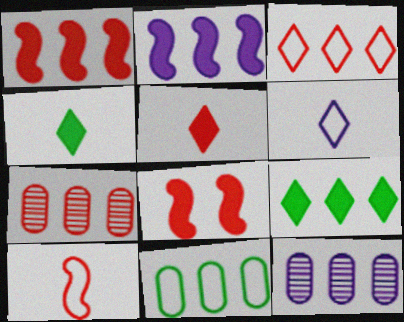[[1, 3, 7]]